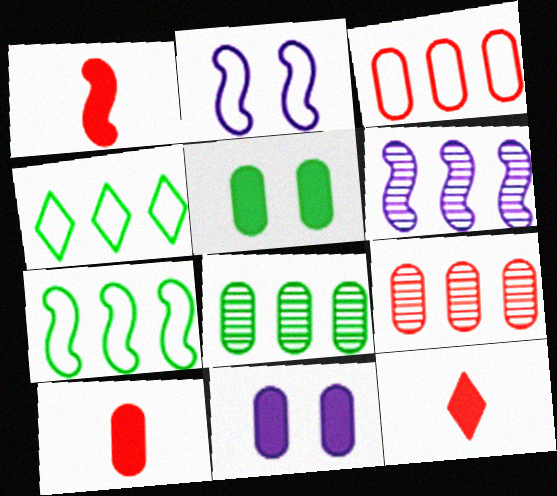[[1, 10, 12], 
[2, 8, 12]]